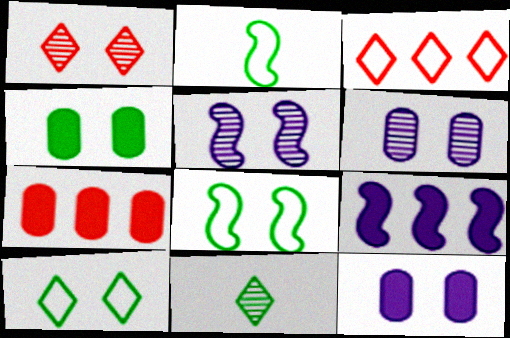[[1, 8, 12]]